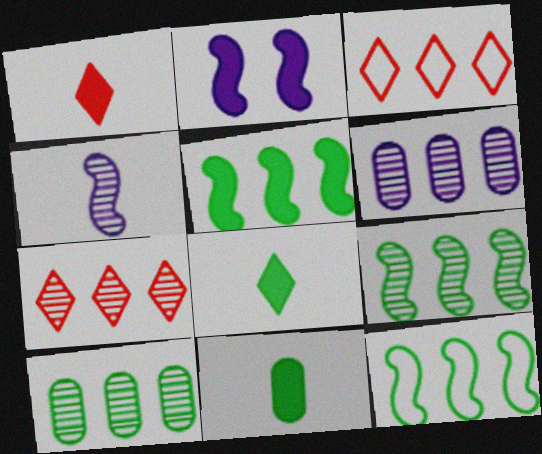[[3, 5, 6], 
[5, 9, 12], 
[6, 7, 9]]